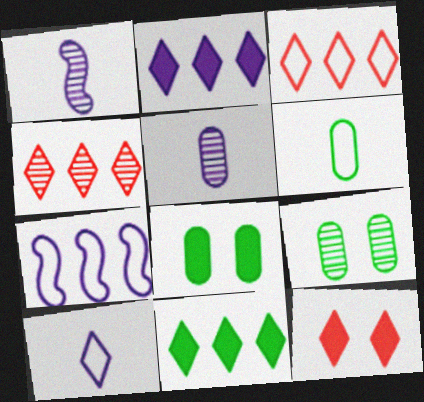[[1, 3, 8], 
[1, 4, 9]]